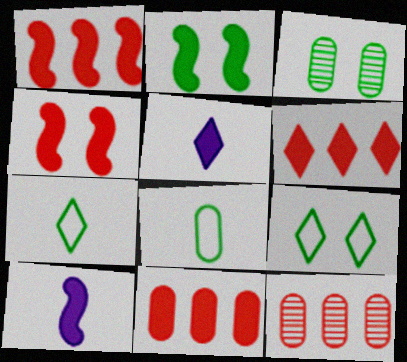[[1, 2, 10], 
[1, 6, 11], 
[2, 3, 9], 
[2, 5, 11], 
[9, 10, 12]]